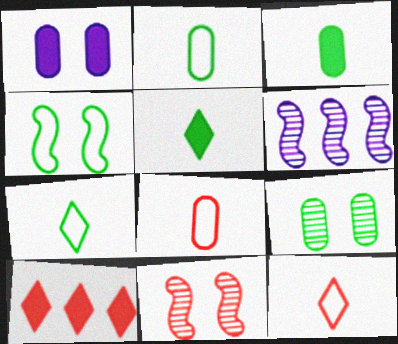[[8, 10, 11]]